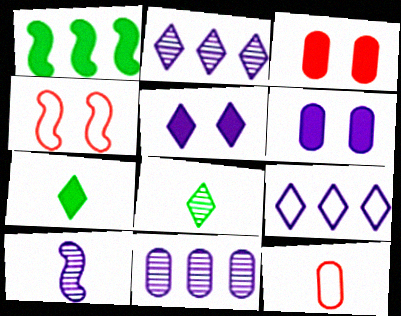[[1, 4, 10], 
[4, 7, 11], 
[6, 9, 10], 
[7, 10, 12]]